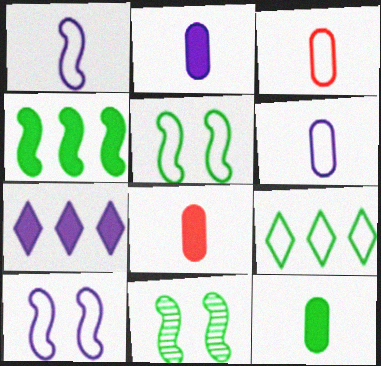[[2, 8, 12], 
[3, 7, 11], 
[3, 9, 10], 
[9, 11, 12]]